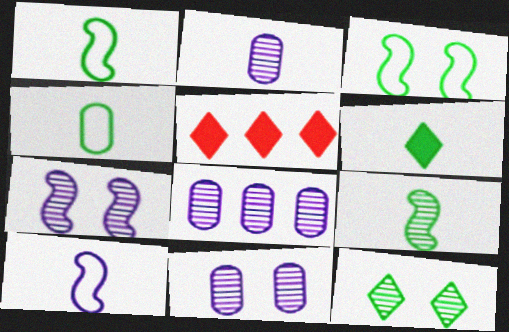[[1, 5, 11], 
[2, 3, 5], 
[2, 8, 11], 
[4, 5, 7], 
[4, 6, 9]]